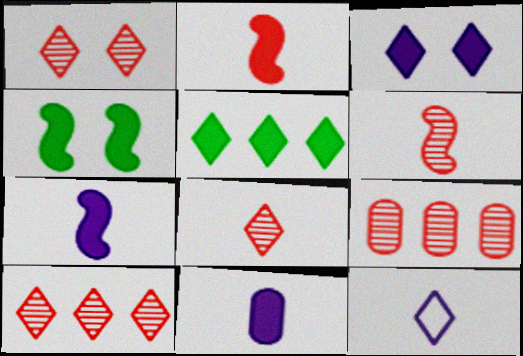[[1, 5, 12], 
[1, 6, 9], 
[1, 8, 10], 
[4, 9, 12]]